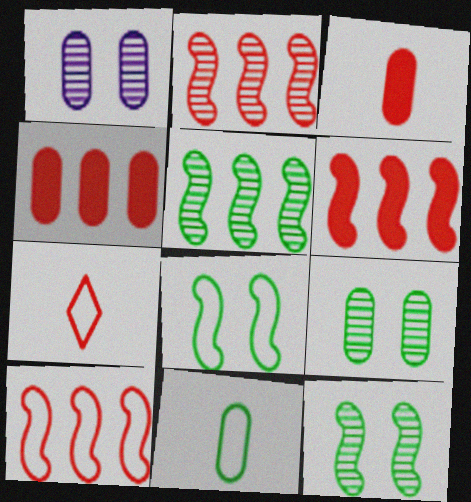[[1, 4, 11], 
[2, 6, 10]]